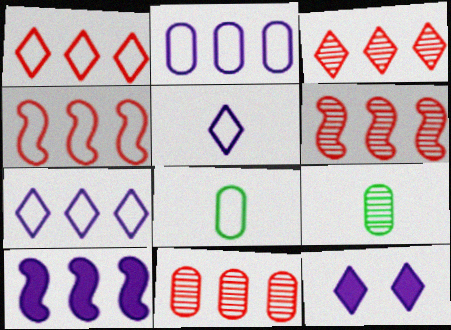[[3, 6, 11], 
[4, 9, 12], 
[6, 8, 12]]